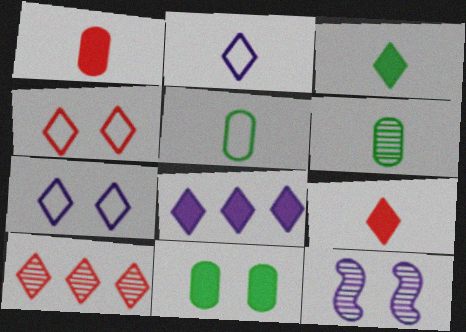[[3, 7, 10], 
[4, 9, 10], 
[4, 11, 12], 
[6, 10, 12]]